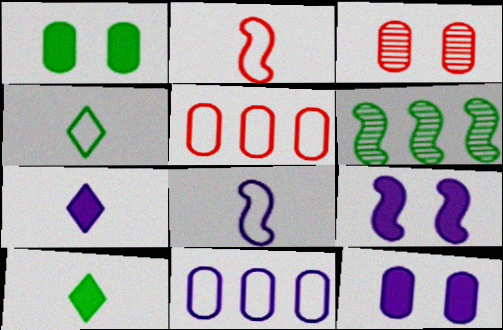[[1, 4, 6], 
[2, 6, 9]]